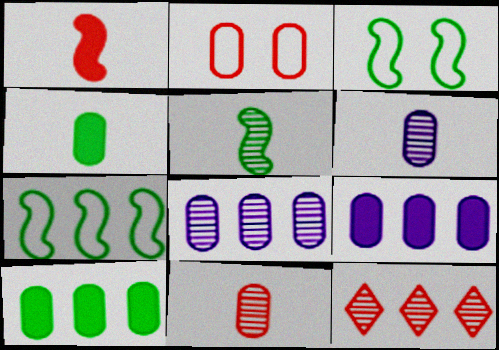[[1, 2, 12], 
[2, 4, 8], 
[2, 6, 10], 
[7, 9, 12]]